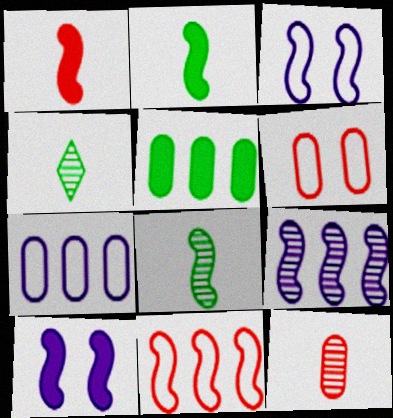[[8, 10, 11]]